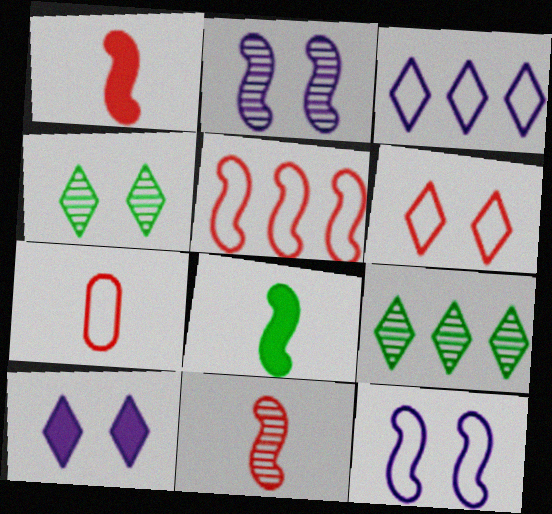[[2, 5, 8], 
[4, 6, 10], 
[5, 6, 7]]